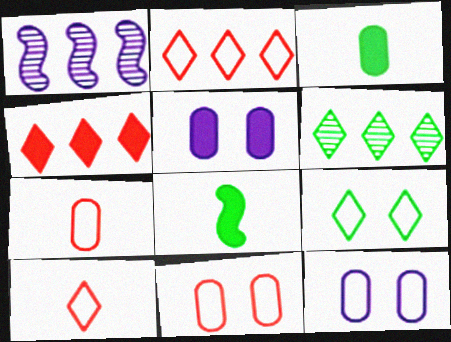[[4, 5, 8]]